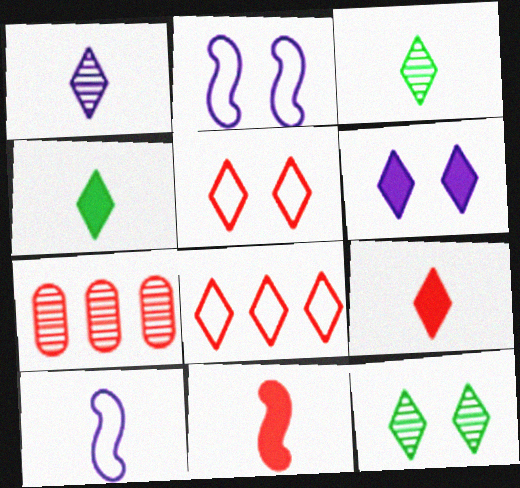[[2, 4, 7], 
[3, 6, 8], 
[5, 6, 12], 
[5, 7, 11]]